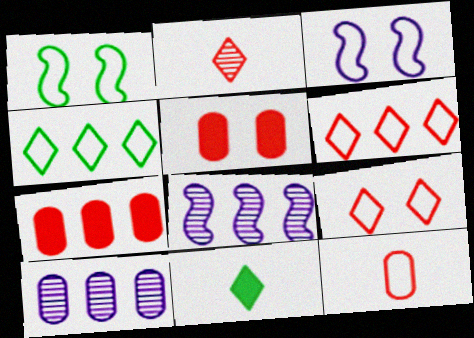[[3, 4, 12], 
[4, 7, 8]]